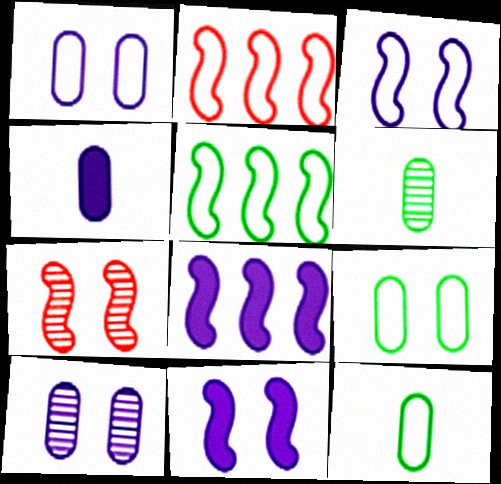[]